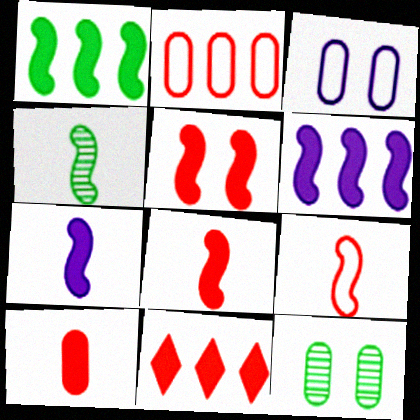[[1, 5, 7], 
[3, 4, 11], 
[4, 7, 9], 
[5, 10, 11]]